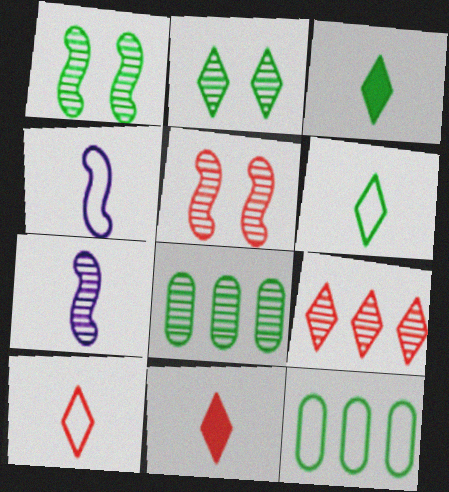[[1, 3, 12]]